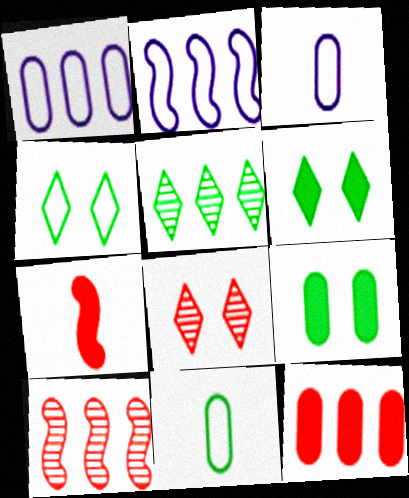[[2, 5, 12], 
[3, 6, 10]]